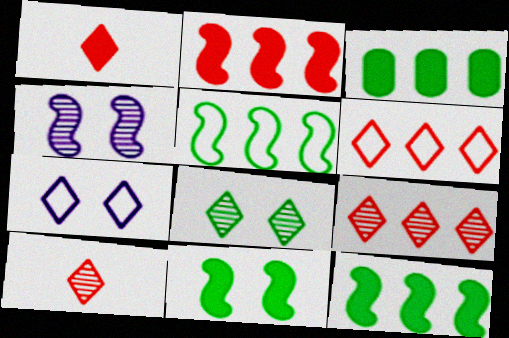[]